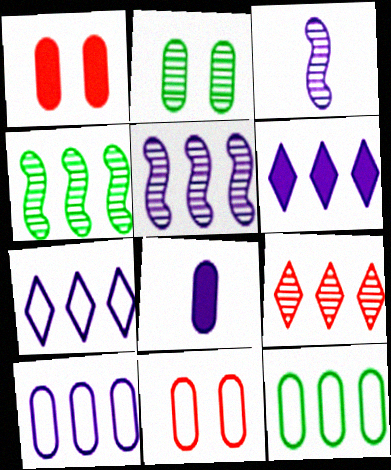[[2, 3, 9], 
[5, 6, 10]]